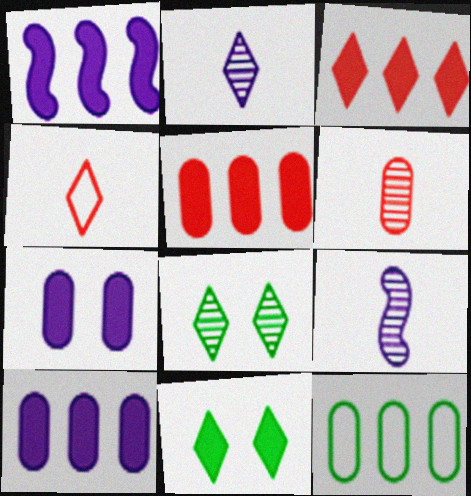[[6, 7, 12]]